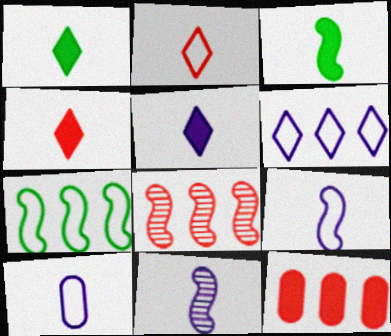[[1, 4, 5], 
[5, 10, 11]]